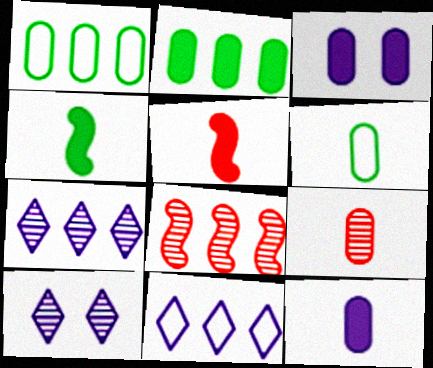[[1, 3, 9], 
[1, 5, 10], 
[2, 8, 11], 
[6, 9, 12]]